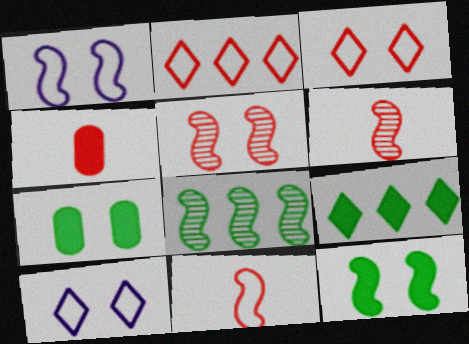[[1, 5, 12], 
[2, 4, 5], 
[4, 8, 10], 
[5, 7, 10]]